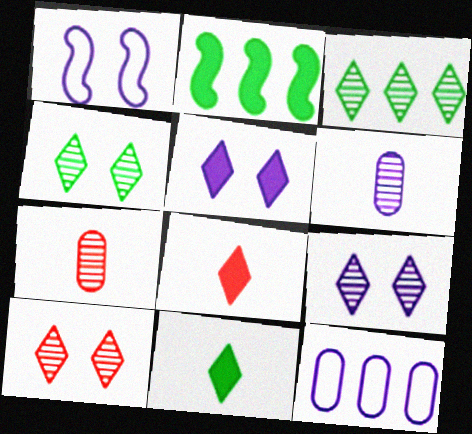[[4, 9, 10]]